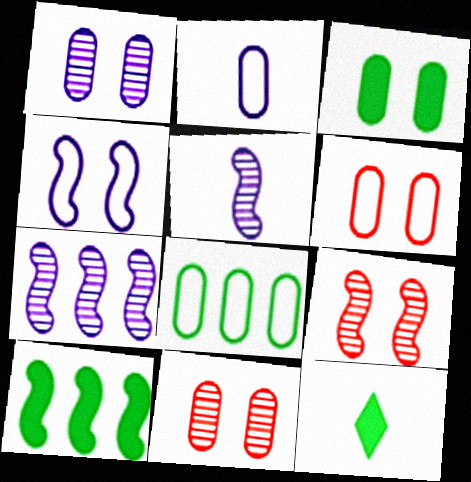[[1, 3, 6], 
[2, 6, 8], 
[3, 10, 12], 
[6, 7, 12]]